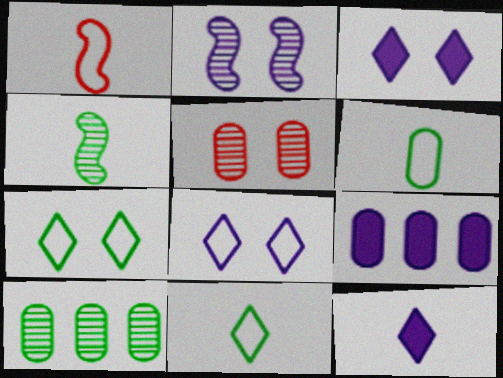[[1, 3, 10], 
[5, 6, 9]]